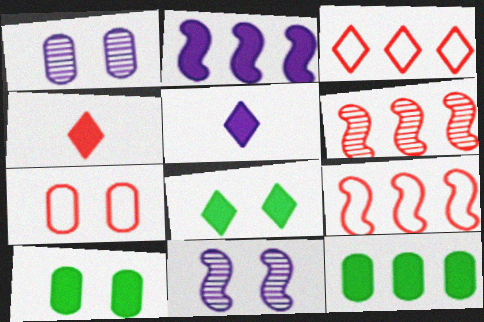[[1, 7, 10], 
[2, 4, 10], 
[4, 6, 7], 
[7, 8, 11]]